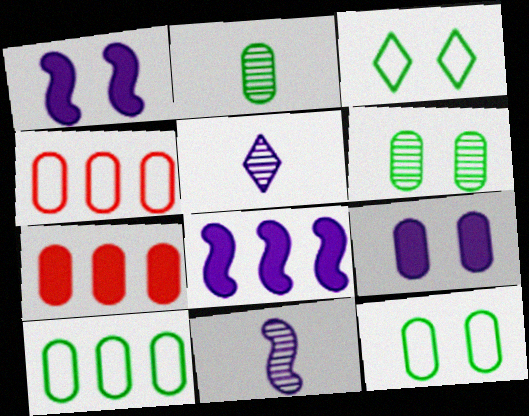[[2, 4, 9], 
[3, 7, 11]]